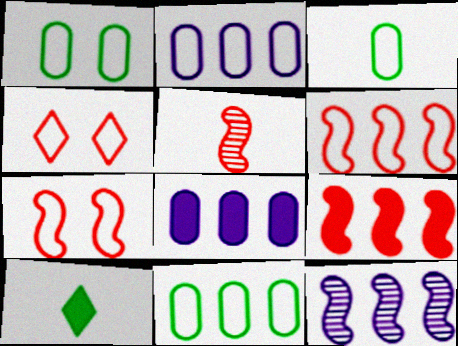[[1, 3, 11], 
[5, 7, 9]]